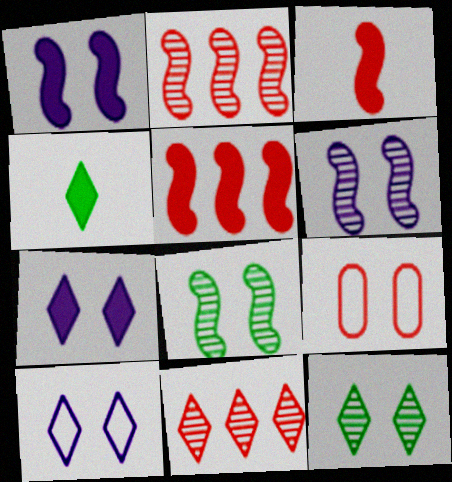[[1, 9, 12], 
[3, 9, 11], 
[4, 10, 11], 
[7, 8, 9]]